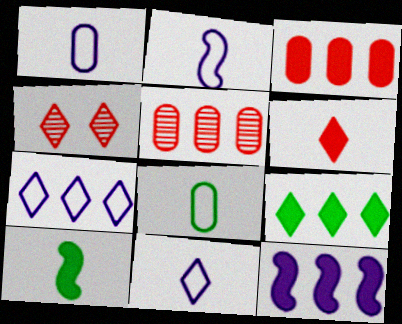[[1, 2, 11], 
[3, 9, 12], 
[4, 8, 12], 
[4, 9, 11]]